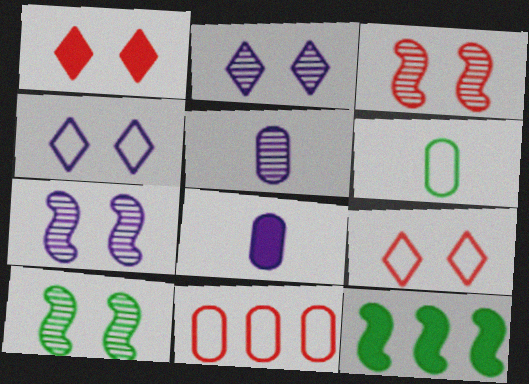[[1, 8, 12], 
[3, 7, 10], 
[5, 9, 12]]